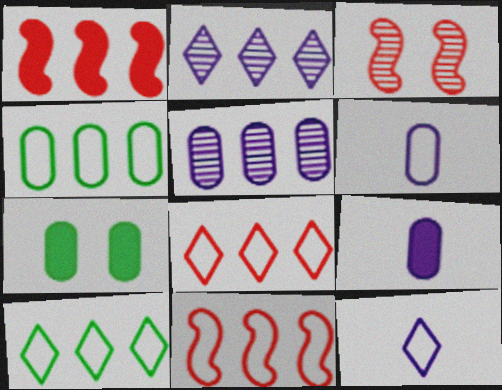[[1, 2, 4], 
[1, 5, 10], 
[3, 9, 10]]